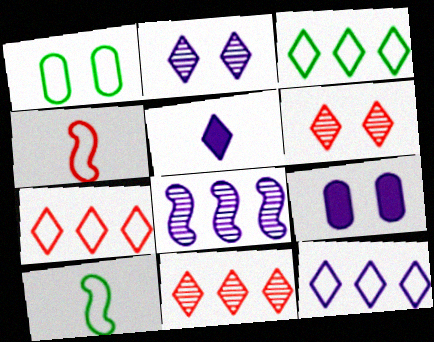[[1, 3, 10], 
[1, 4, 12], 
[2, 5, 12], 
[3, 5, 6], 
[3, 7, 12], 
[9, 10, 11]]